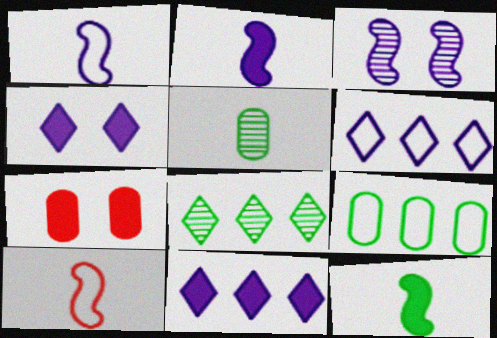[[1, 7, 8], 
[7, 11, 12]]